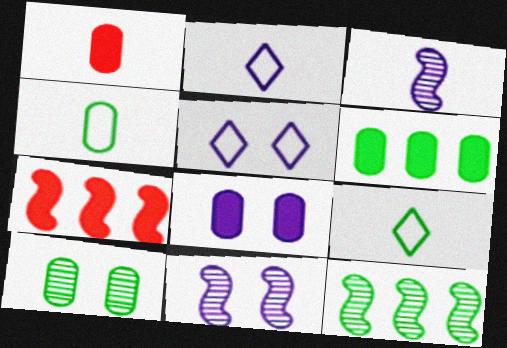[[1, 3, 9], 
[1, 5, 12], 
[1, 6, 8], 
[2, 7, 10], 
[4, 6, 10], 
[5, 8, 11]]